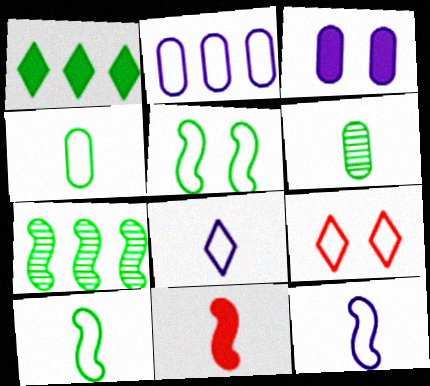[[1, 3, 11], 
[1, 5, 6], 
[2, 9, 10], 
[6, 8, 11]]